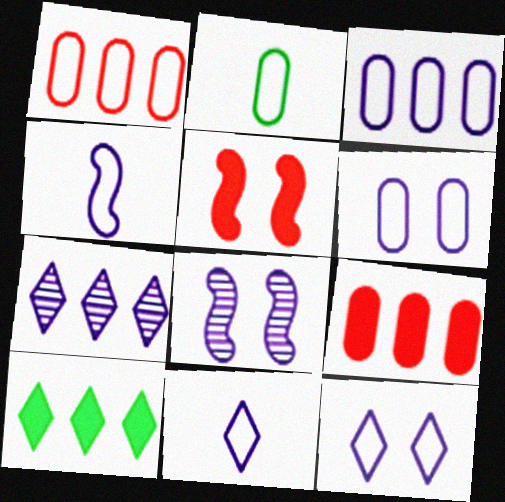[[1, 2, 6], 
[2, 5, 7], 
[3, 4, 12]]